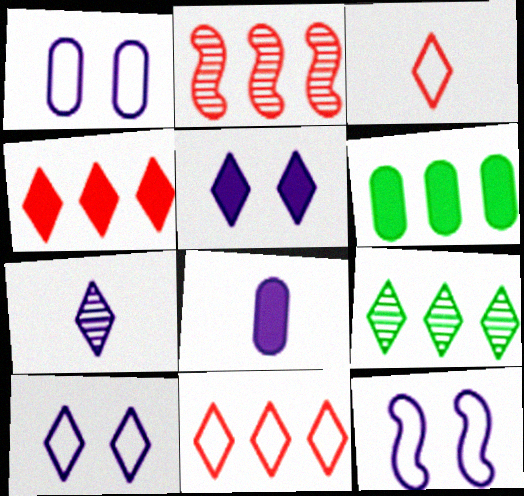[[1, 10, 12], 
[3, 5, 9]]